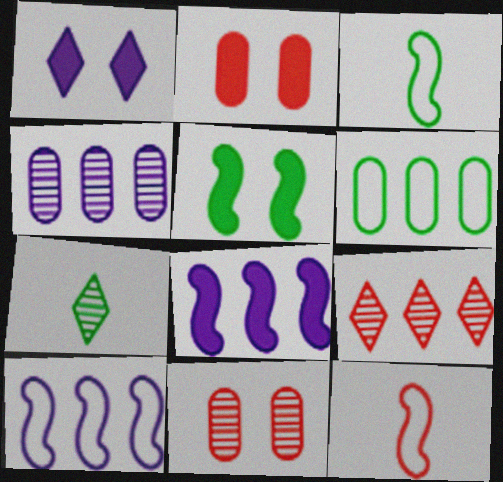[[1, 2, 5], 
[2, 7, 10], 
[2, 9, 12], 
[5, 6, 7], 
[6, 8, 9]]